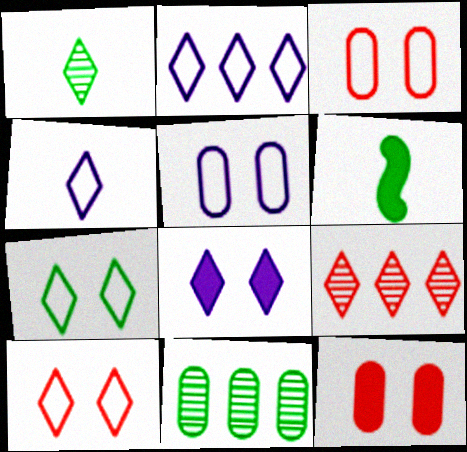[[5, 6, 9], 
[6, 7, 11]]